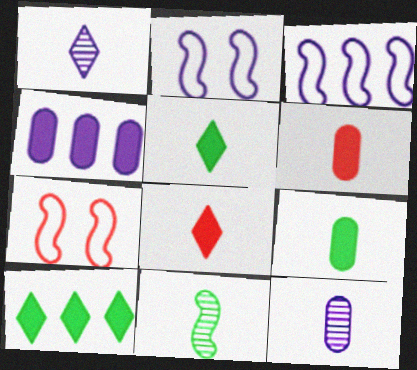[[1, 2, 4], 
[7, 10, 12]]